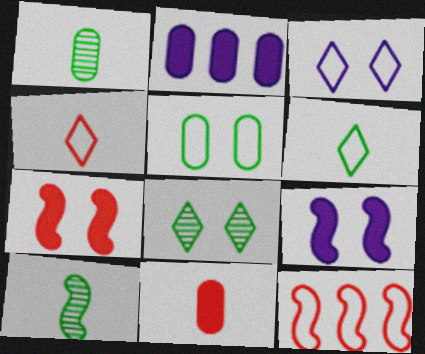[[9, 10, 12]]